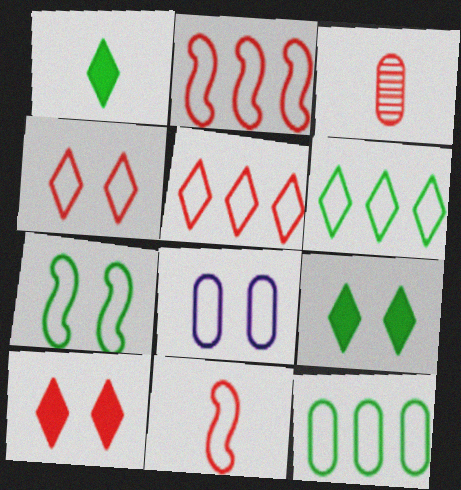[[2, 3, 10], 
[4, 7, 8], 
[6, 8, 11]]